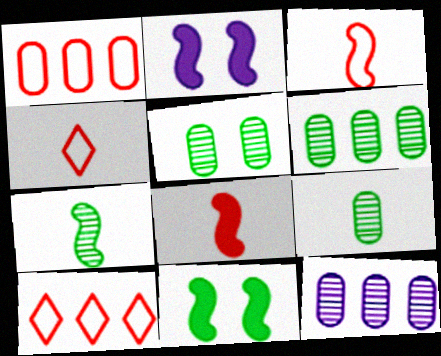[[2, 4, 6], 
[2, 9, 10], 
[4, 11, 12], 
[5, 6, 9]]